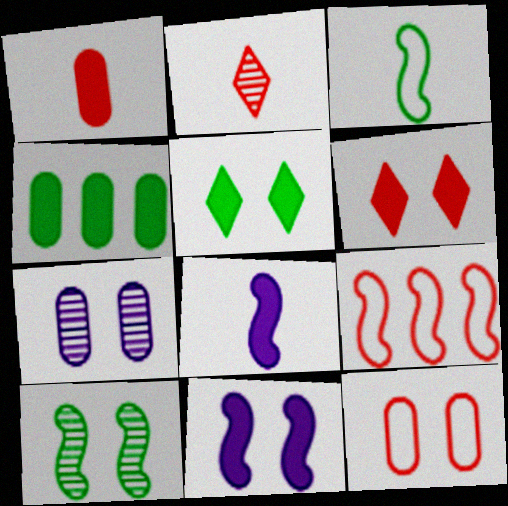[[4, 6, 8], 
[8, 9, 10]]